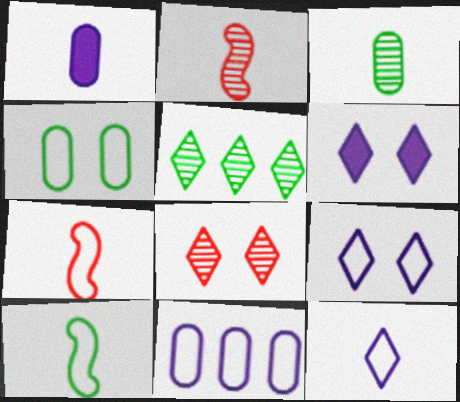[]